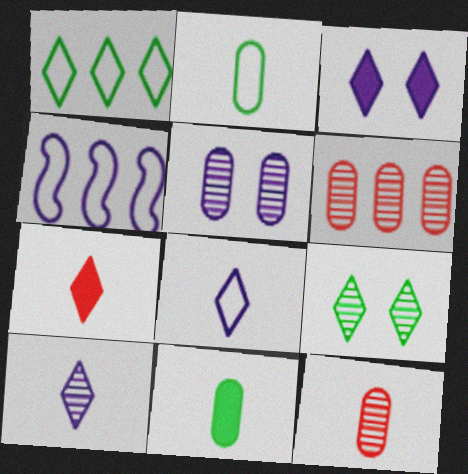[]